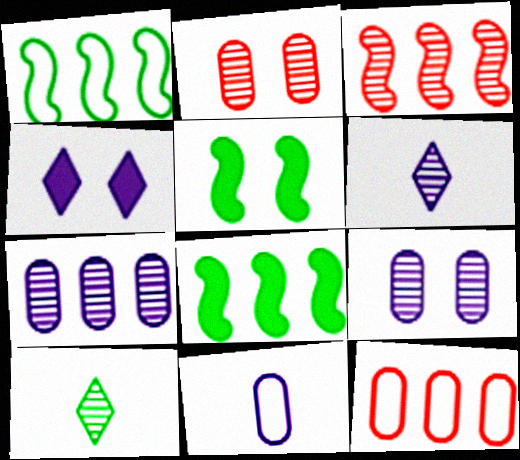[[3, 9, 10], 
[5, 6, 12]]